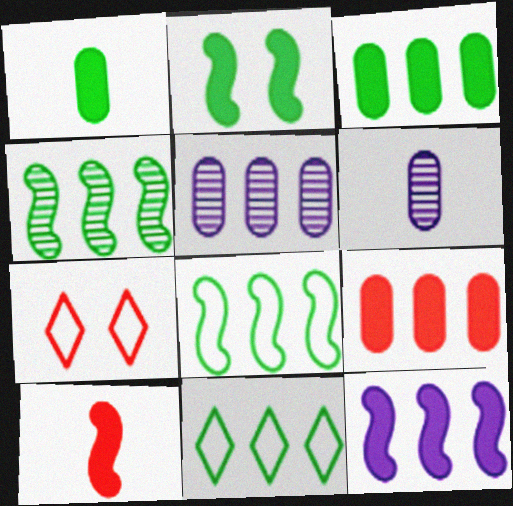[[2, 10, 12], 
[3, 4, 11]]